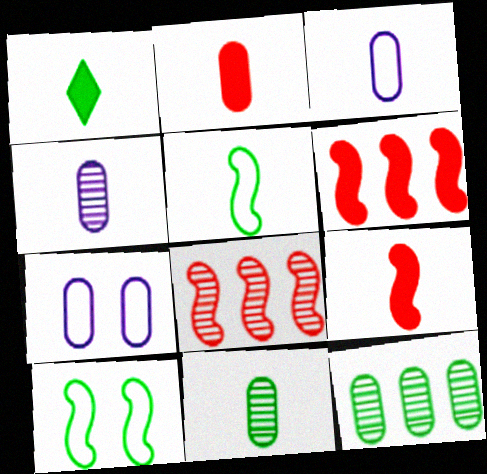[[1, 5, 11], 
[1, 7, 8], 
[1, 10, 12], 
[2, 3, 11], 
[2, 7, 12]]